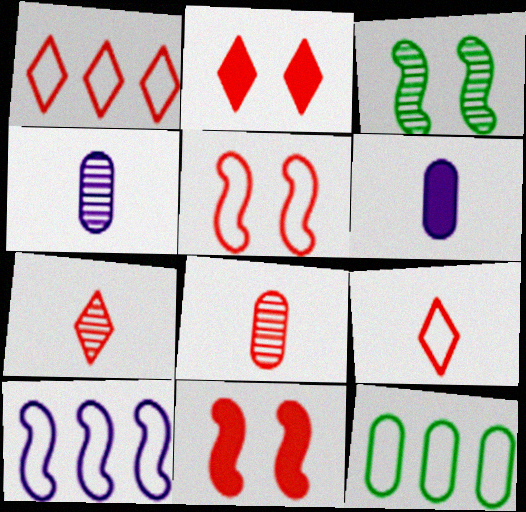[[1, 2, 7], 
[1, 3, 6], 
[1, 8, 11], 
[1, 10, 12]]